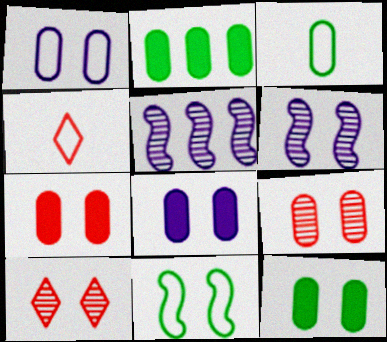[[1, 9, 12], 
[2, 4, 6], 
[4, 5, 12], 
[7, 8, 12], 
[8, 10, 11]]